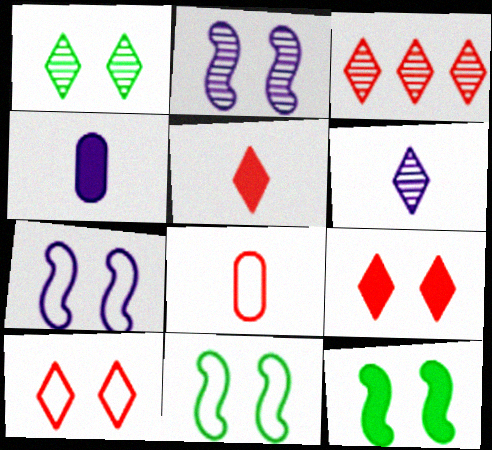[[1, 3, 6], 
[3, 4, 11], 
[3, 5, 10]]